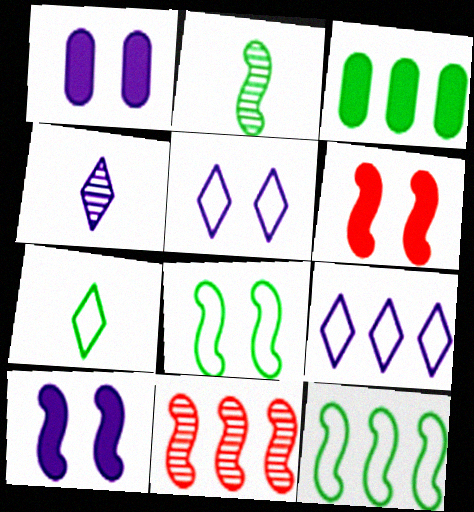[[1, 7, 11], 
[3, 9, 11]]